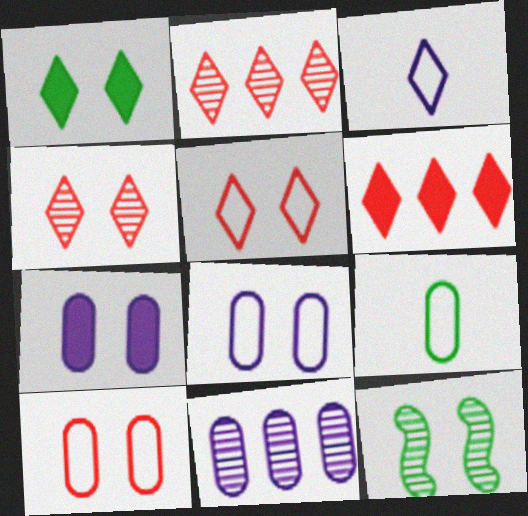[[1, 2, 3], 
[5, 7, 12]]